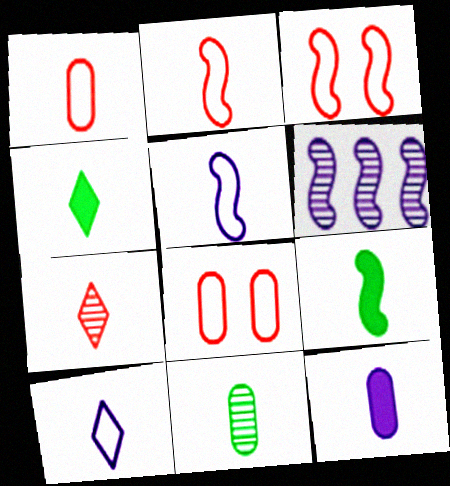[[1, 11, 12], 
[3, 6, 9], 
[4, 6, 8], 
[4, 7, 10]]